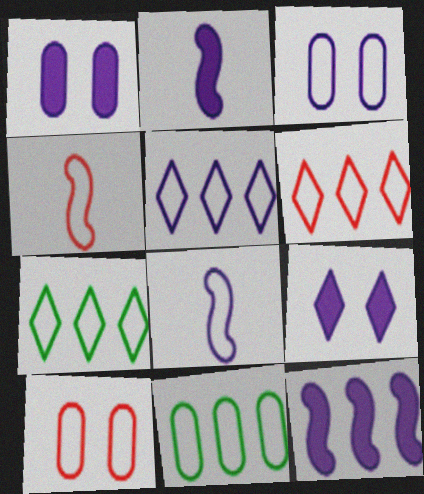[[3, 4, 7], 
[3, 5, 8], 
[4, 6, 10], 
[5, 6, 7], 
[7, 8, 10]]